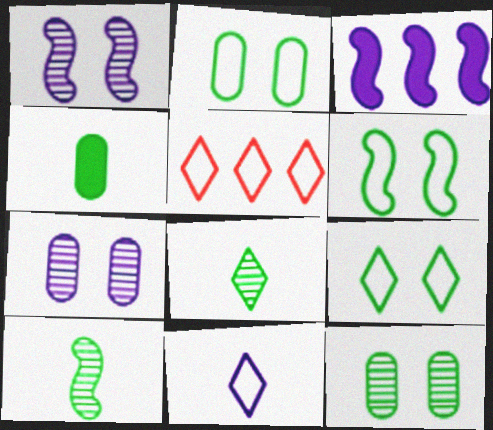[[1, 4, 5], 
[2, 6, 9], 
[3, 7, 11], 
[5, 9, 11]]